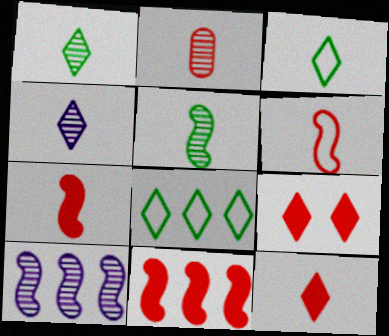[[2, 4, 5], 
[2, 6, 12], 
[3, 4, 12], 
[4, 8, 9]]